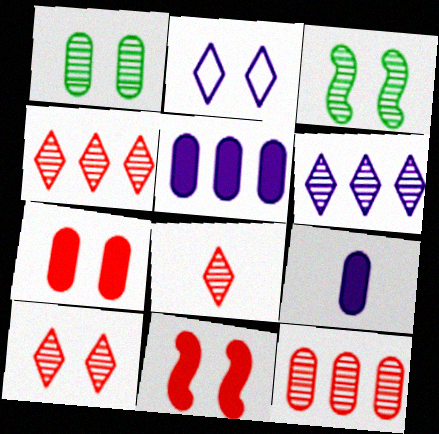[[1, 2, 11], 
[2, 3, 7], 
[4, 8, 10]]